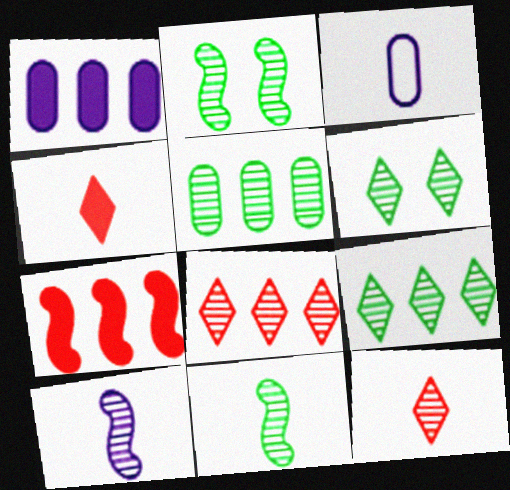[[3, 4, 11], 
[3, 6, 7], 
[5, 6, 11]]